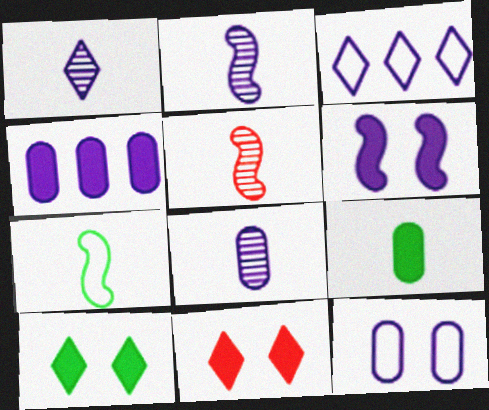[[1, 2, 8], 
[3, 6, 8], 
[4, 8, 12]]